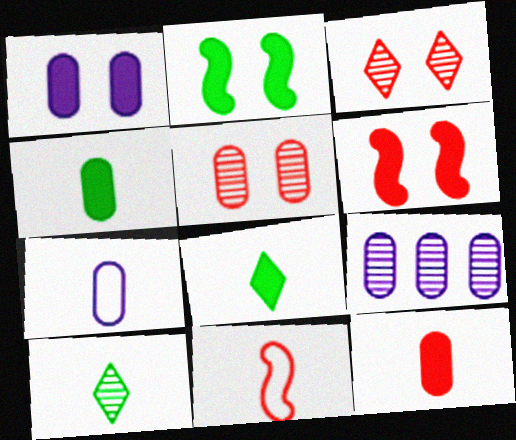[[1, 7, 9]]